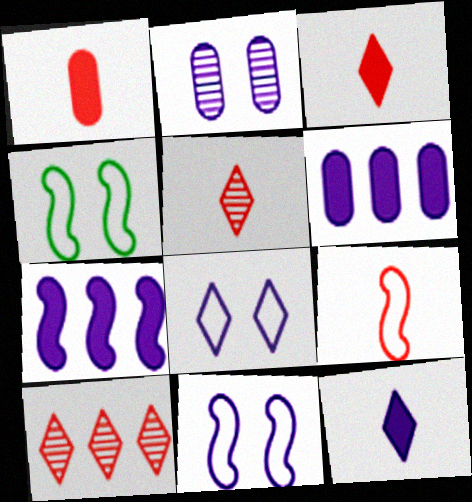[[1, 5, 9], 
[4, 5, 6]]